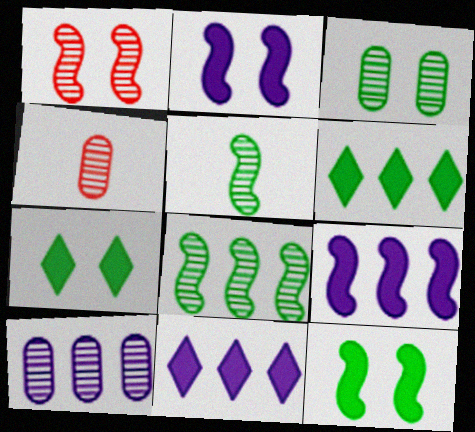[[3, 4, 10]]